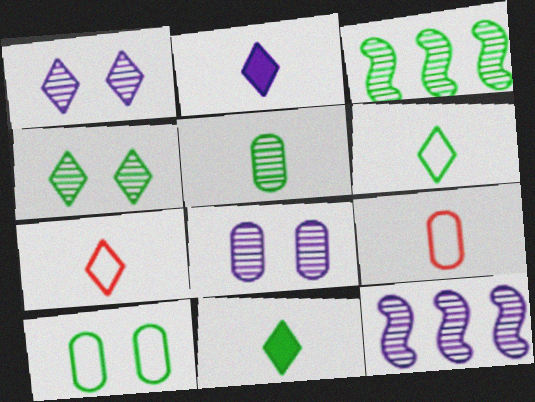[[3, 4, 5], 
[3, 10, 11]]